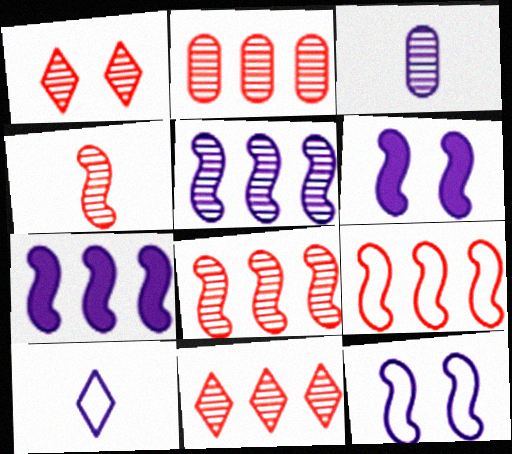[[1, 2, 4], 
[2, 8, 11]]